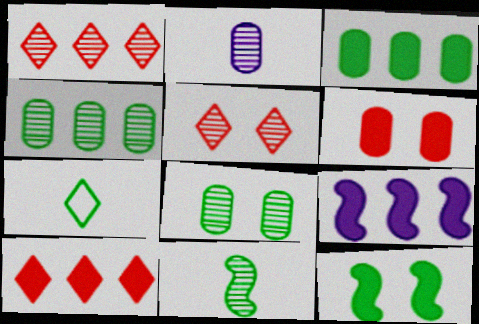[[3, 9, 10], 
[4, 7, 12]]